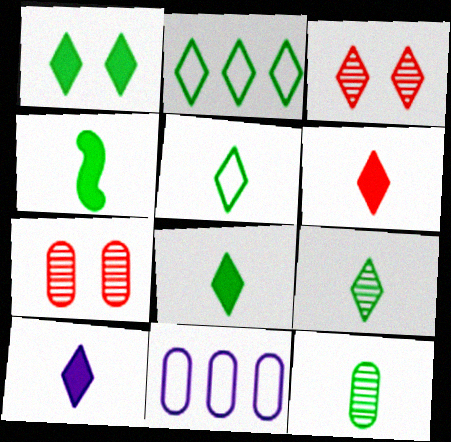[[1, 2, 9], 
[2, 3, 10], 
[3, 4, 11], 
[4, 5, 12], 
[5, 8, 9], 
[6, 8, 10]]